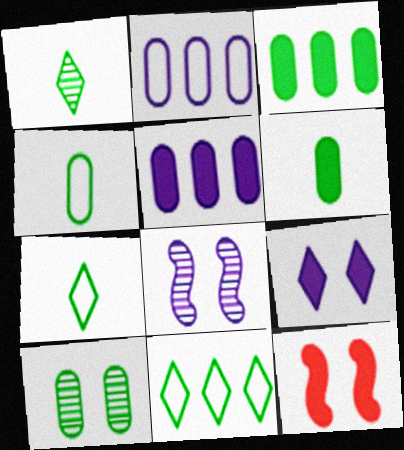[[1, 2, 12], 
[3, 4, 10]]